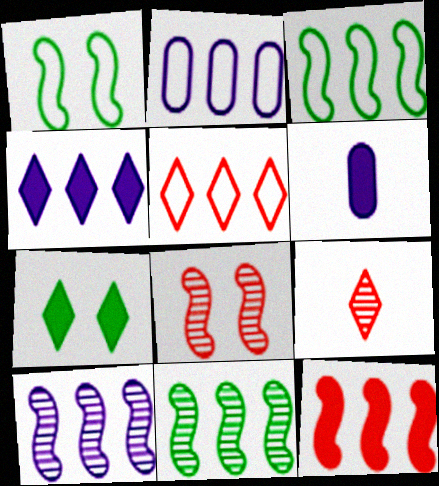[[2, 3, 5], 
[2, 4, 10], 
[3, 10, 12], 
[6, 7, 12]]